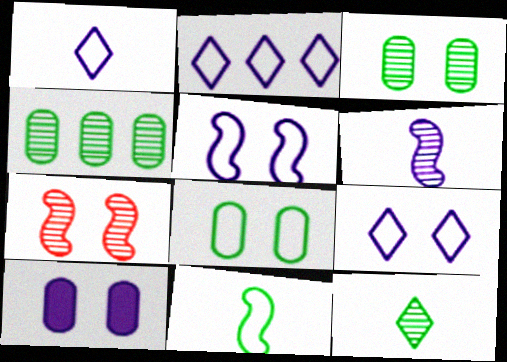[[1, 2, 9], 
[2, 6, 10]]